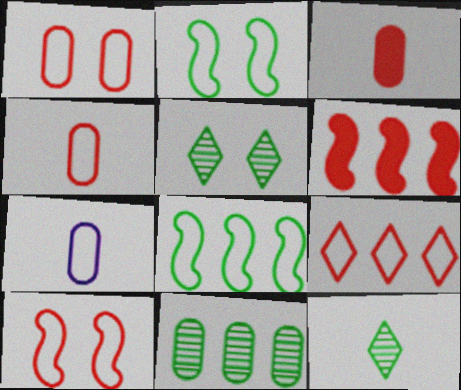[[2, 7, 9], 
[4, 9, 10], 
[5, 6, 7]]